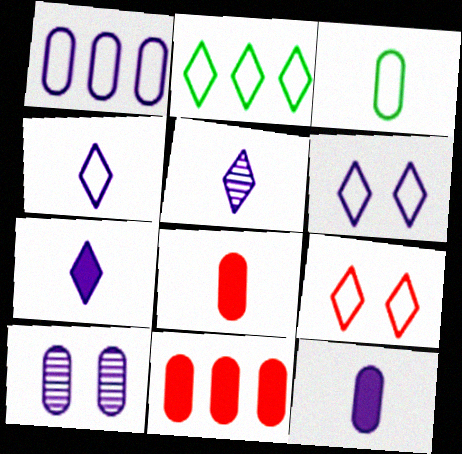[[1, 10, 12], 
[2, 4, 9], 
[3, 10, 11], 
[4, 5, 7]]